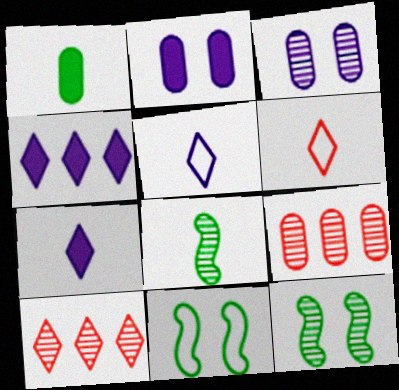[[3, 8, 10], 
[7, 9, 11]]